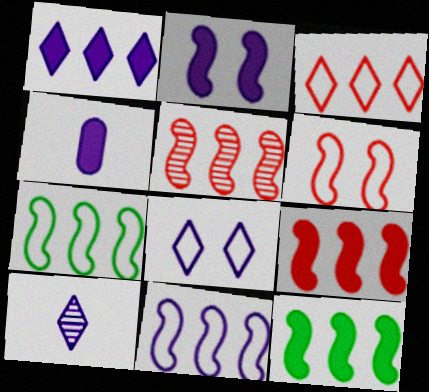[[1, 2, 4], 
[1, 8, 10], 
[5, 11, 12]]